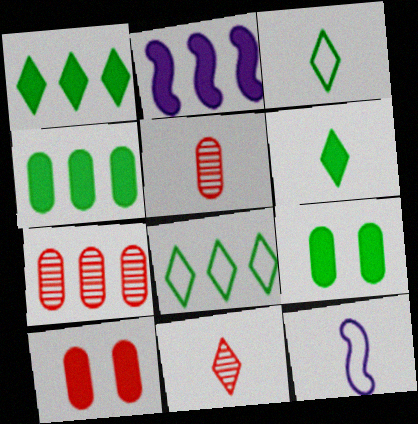[[2, 6, 10], 
[2, 7, 8], 
[5, 6, 12]]